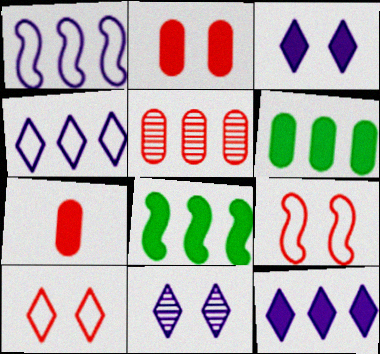[[3, 7, 8], 
[4, 5, 8]]